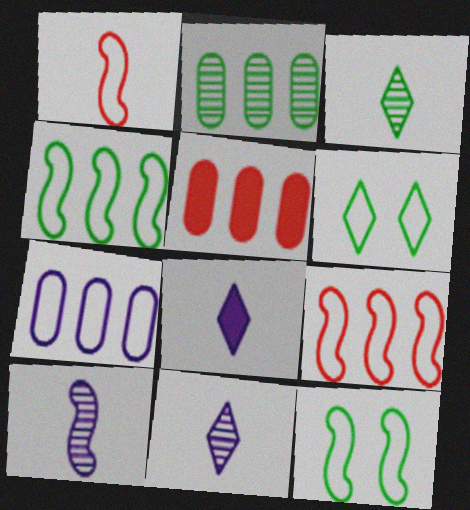[[1, 6, 7], 
[2, 5, 7], 
[5, 6, 10], 
[5, 11, 12]]